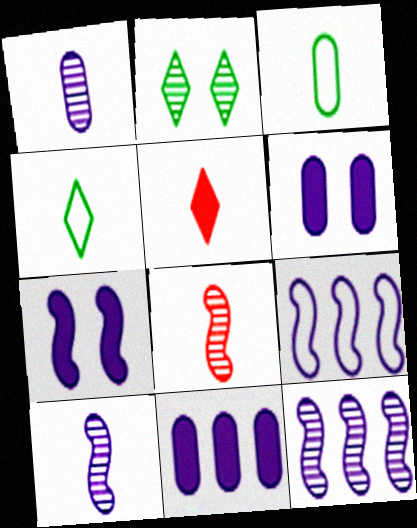[[3, 5, 10], 
[7, 9, 10]]